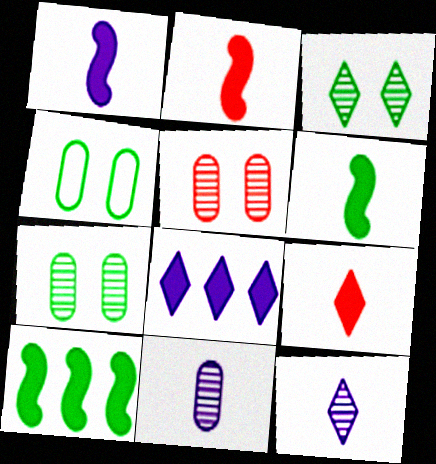[[1, 2, 6]]